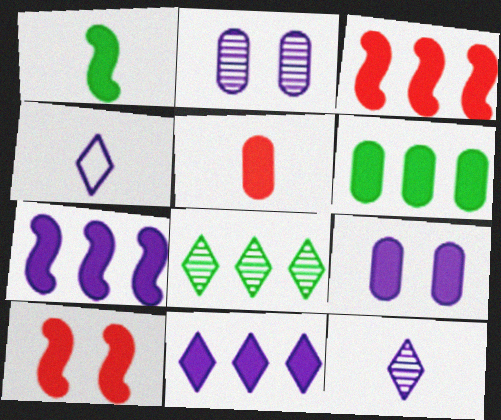[[1, 7, 10], 
[2, 4, 7], 
[3, 6, 11], 
[5, 6, 9]]